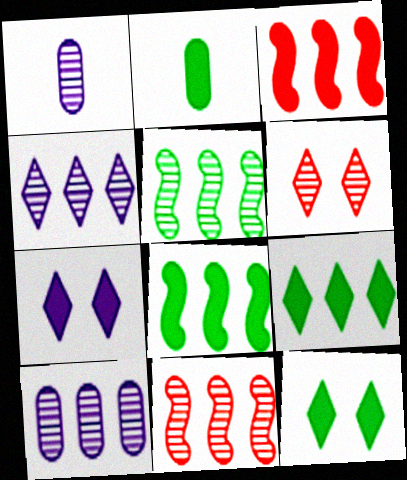[[1, 5, 6], 
[2, 3, 7], 
[2, 8, 12]]